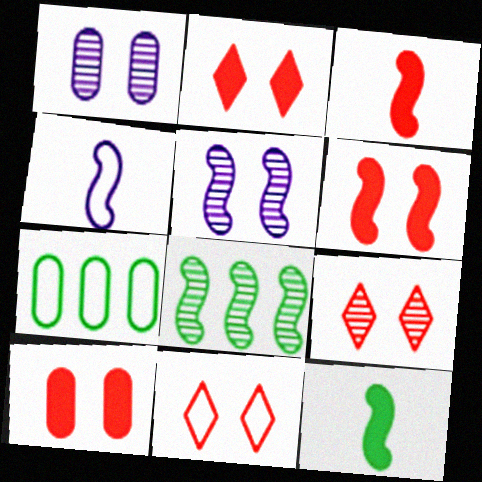[[2, 6, 10], 
[2, 9, 11], 
[4, 6, 8], 
[4, 7, 11]]